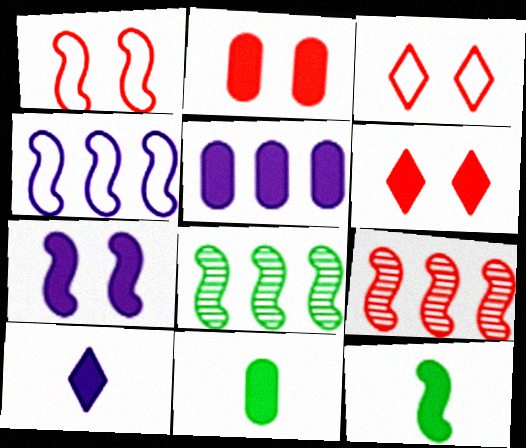[[2, 5, 11], 
[5, 6, 12], 
[5, 7, 10]]